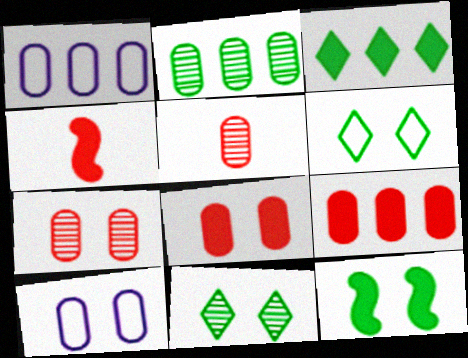[[1, 2, 9], 
[1, 4, 11]]